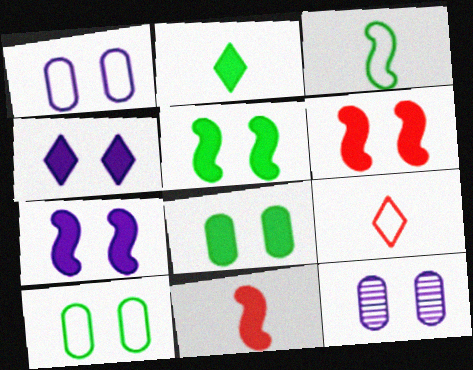[[4, 6, 8], 
[5, 6, 7]]